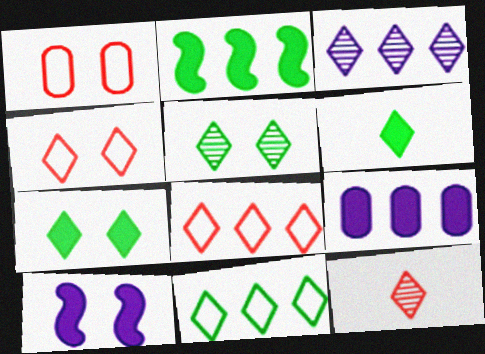[[1, 5, 10], 
[3, 4, 6], 
[3, 5, 12], 
[5, 6, 11]]